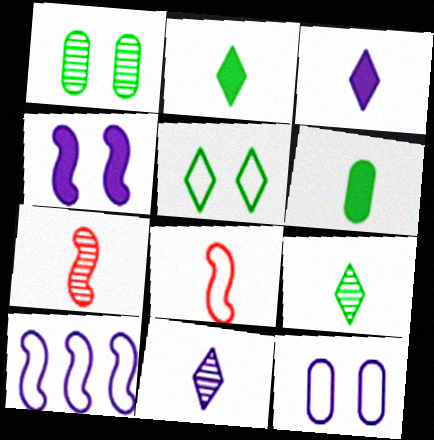[[6, 8, 11]]